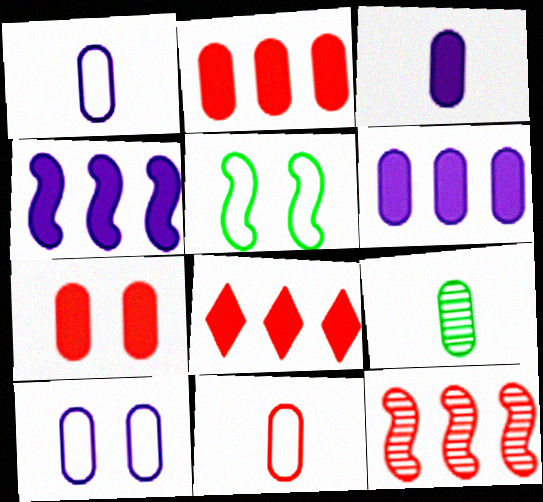[[2, 9, 10], 
[3, 9, 11]]